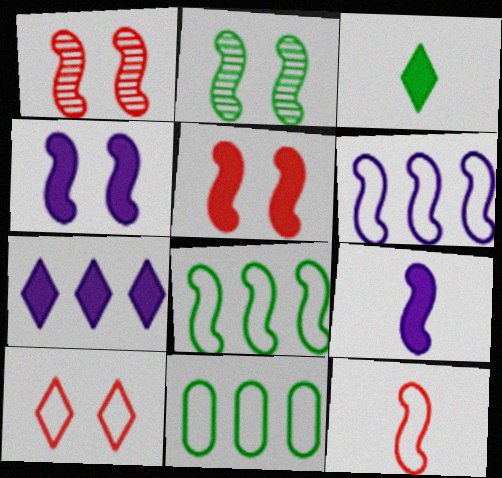[[1, 8, 9], 
[2, 3, 11]]